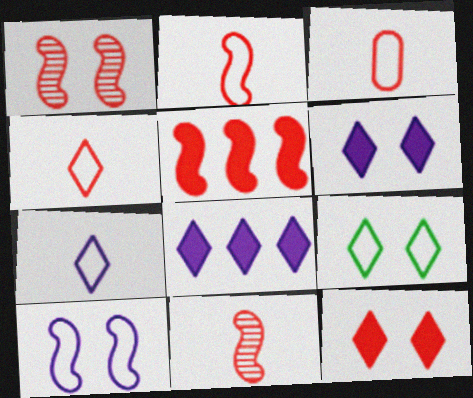[[1, 2, 5], 
[2, 3, 4]]